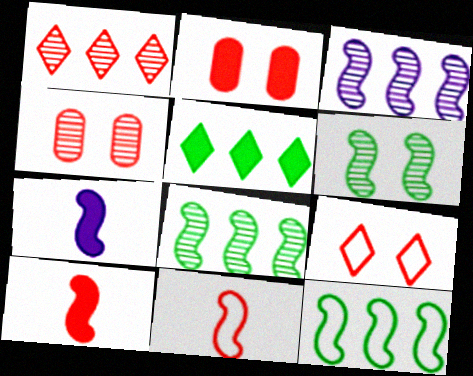[[1, 2, 11], 
[2, 5, 7]]